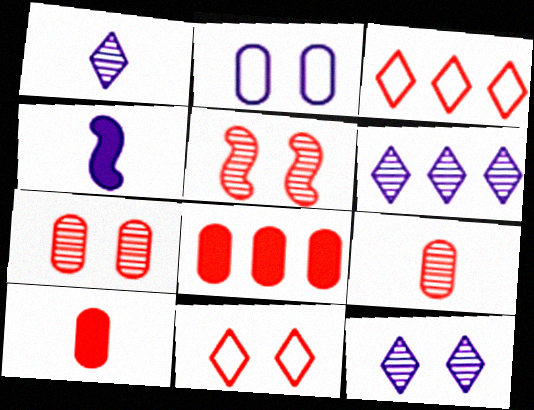[[1, 6, 12], 
[2, 4, 6], 
[3, 5, 10]]